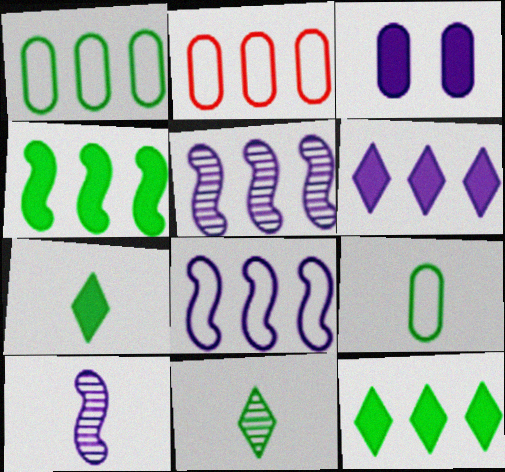[[2, 5, 12]]